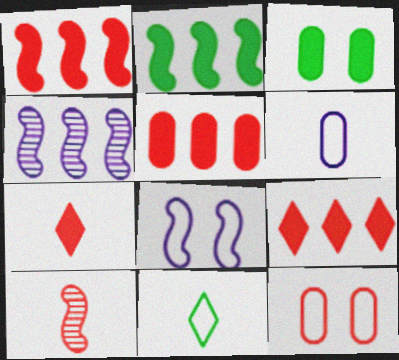[[1, 5, 9], 
[2, 8, 10], 
[9, 10, 12]]